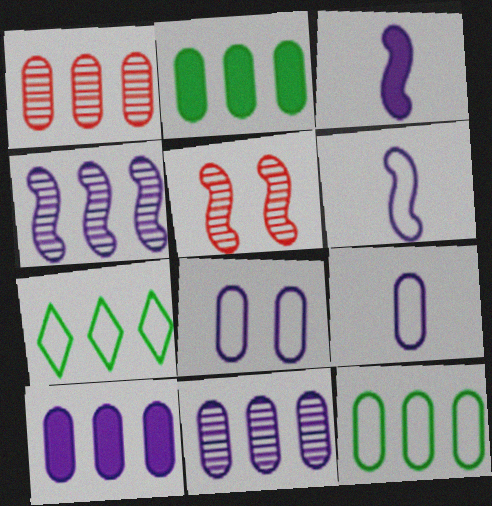[[1, 10, 12]]